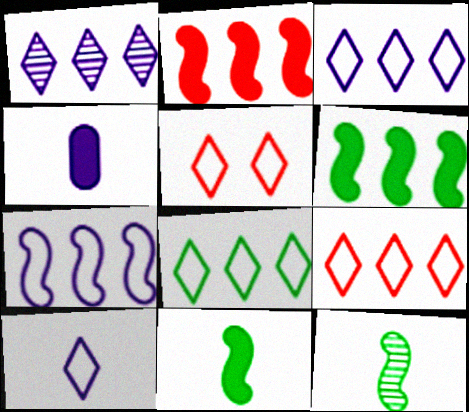[[3, 8, 9], 
[5, 8, 10]]